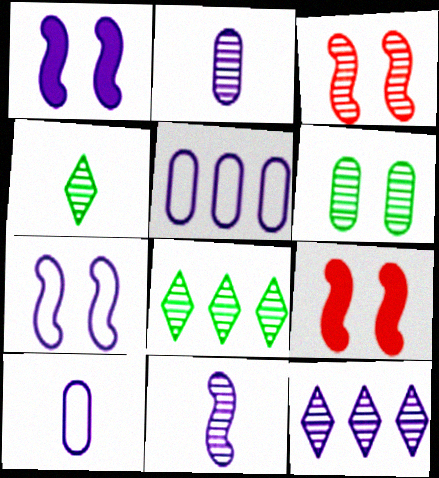[[1, 10, 12], 
[2, 3, 8], 
[4, 5, 9], 
[8, 9, 10]]